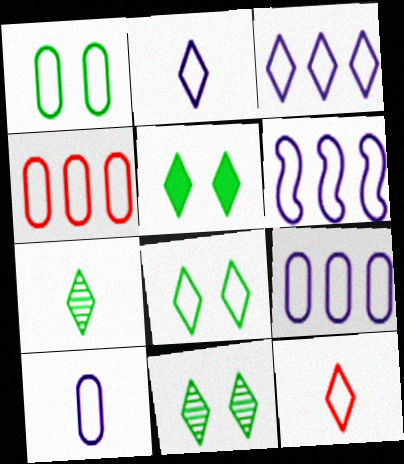[[1, 4, 10], 
[1, 6, 12], 
[3, 6, 9], 
[3, 8, 12], 
[5, 8, 11]]